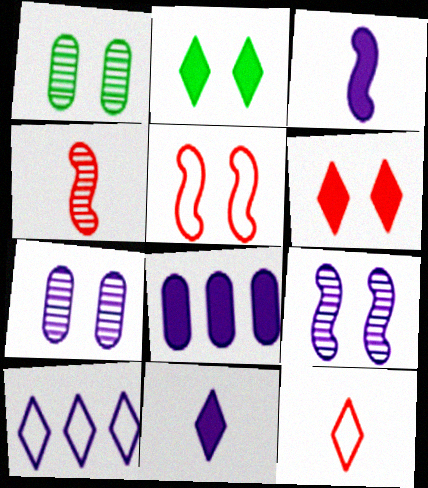[[2, 5, 7], 
[3, 7, 10]]